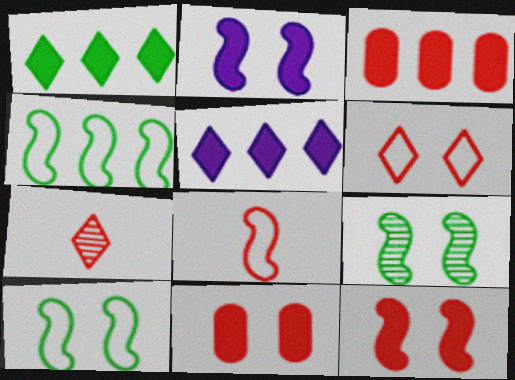[]